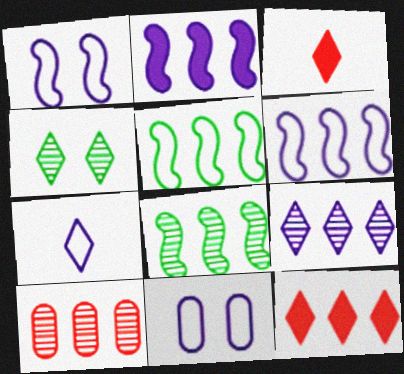[[3, 8, 11], 
[4, 7, 12], 
[6, 7, 11], 
[8, 9, 10]]